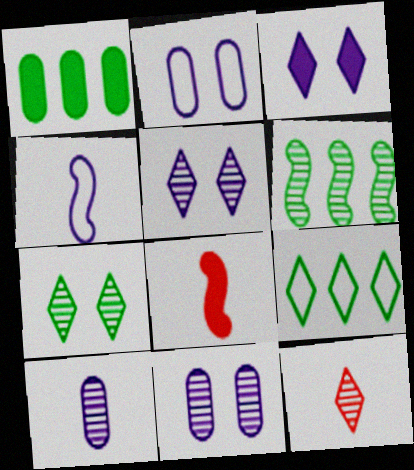[[1, 3, 8], 
[1, 6, 9], 
[3, 9, 12], 
[6, 11, 12], 
[8, 9, 11]]